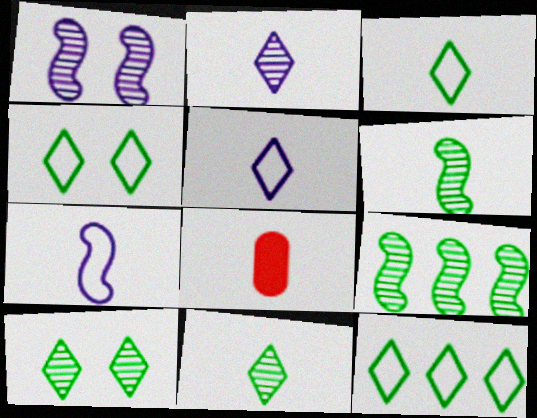[[1, 8, 12], 
[3, 4, 12], 
[5, 6, 8], 
[7, 8, 11]]